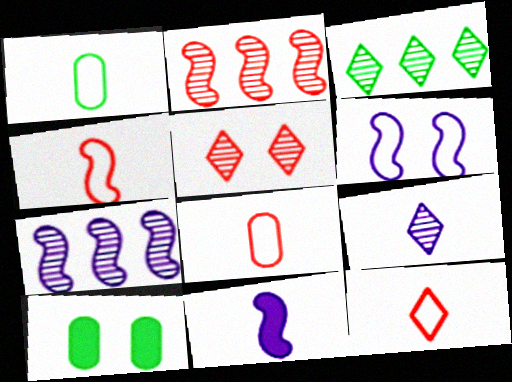[[3, 5, 9], 
[4, 8, 12], 
[5, 6, 10], 
[6, 7, 11], 
[7, 10, 12]]